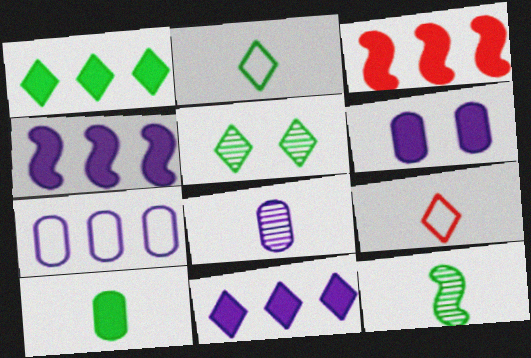[[1, 2, 5], 
[2, 10, 12], 
[5, 9, 11], 
[6, 7, 8]]